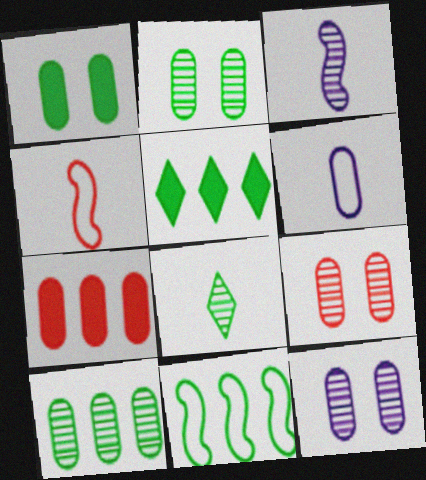[[1, 8, 11], 
[2, 6, 7], 
[2, 9, 12], 
[4, 5, 12], 
[5, 10, 11]]